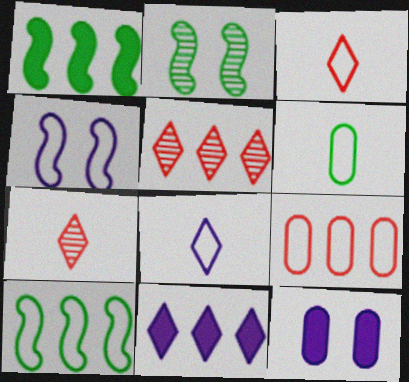[[7, 10, 12]]